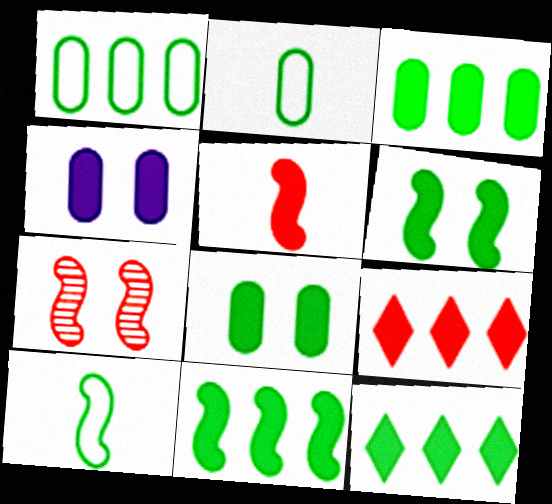[[3, 11, 12], 
[4, 5, 12]]